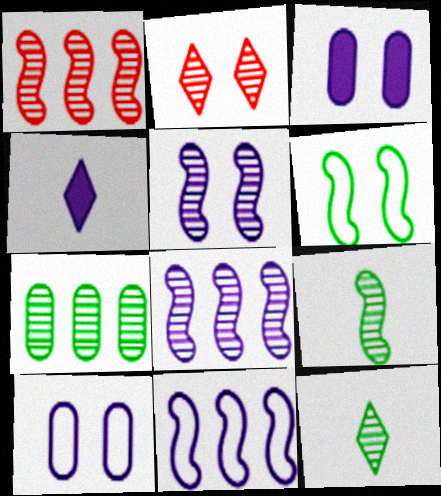[[1, 5, 9], 
[2, 3, 6], 
[4, 8, 10]]